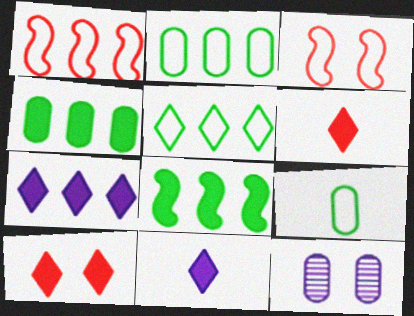[]